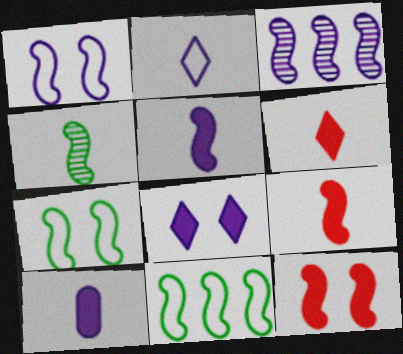[[1, 3, 5], 
[3, 7, 9]]